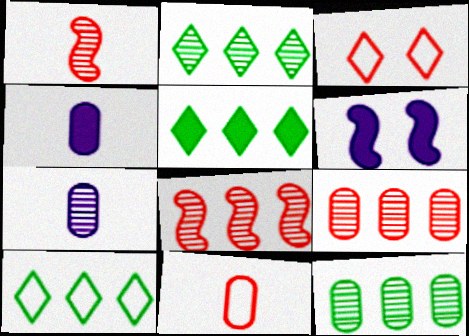[[2, 5, 10], 
[2, 6, 11]]